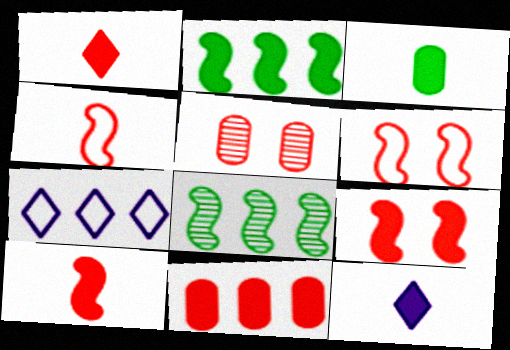[[1, 9, 11], 
[3, 10, 12], 
[7, 8, 11]]